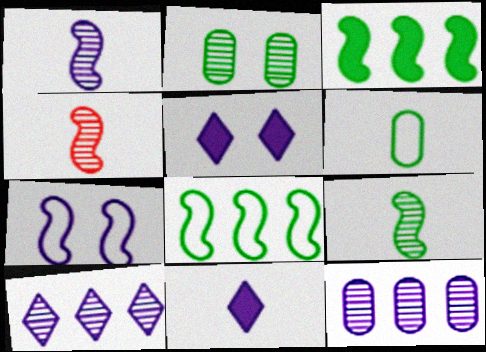[[1, 4, 9], 
[2, 4, 10], 
[3, 4, 7], 
[4, 6, 11], 
[7, 11, 12]]